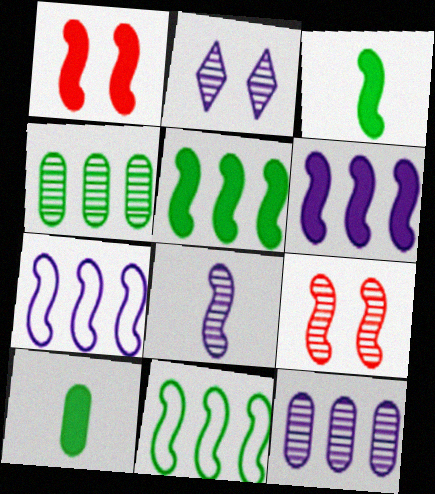[[1, 3, 6], 
[1, 8, 11], 
[2, 8, 12], 
[3, 7, 9]]